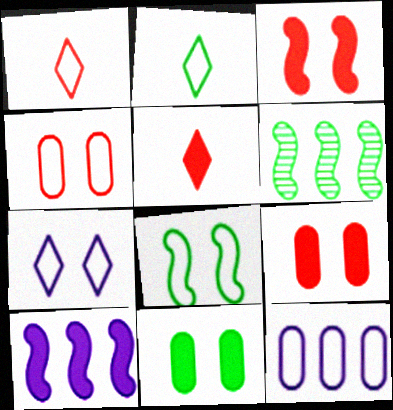[[1, 8, 12], 
[2, 6, 11], 
[4, 7, 8], 
[5, 10, 11]]